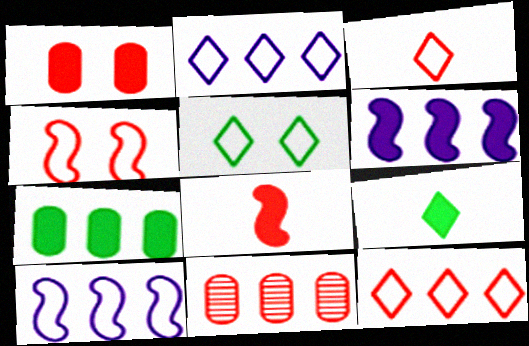[[1, 6, 9], 
[2, 3, 5]]